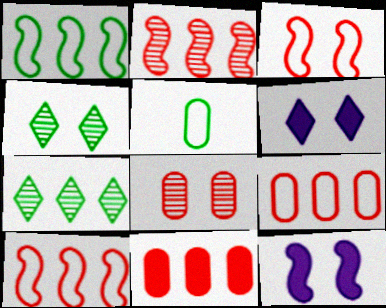[[2, 5, 6]]